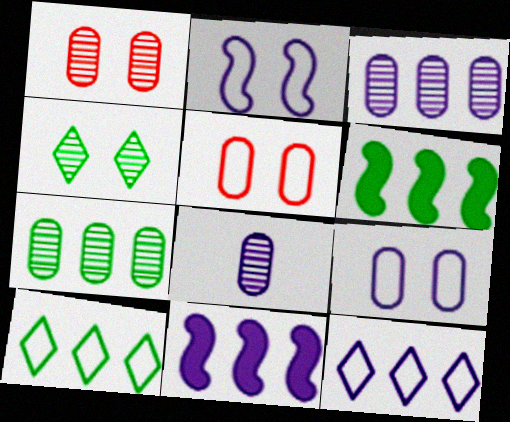[[1, 7, 8], 
[3, 11, 12], 
[6, 7, 10]]